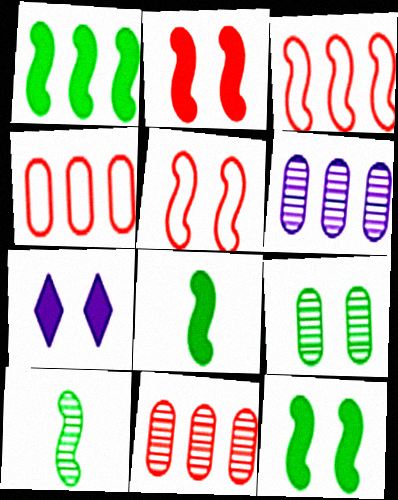[[1, 8, 12], 
[4, 7, 10], 
[5, 7, 9]]